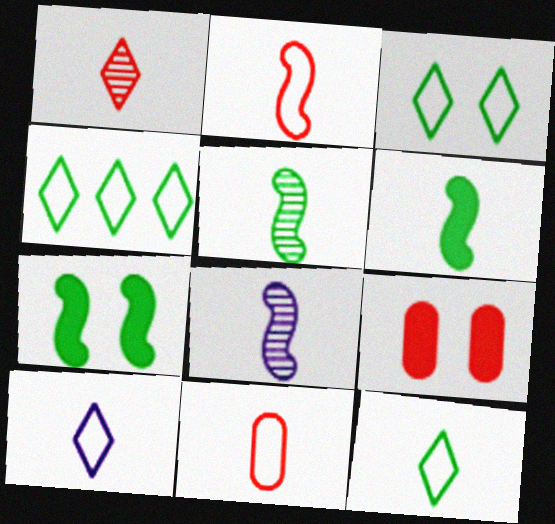[[2, 6, 8], 
[3, 4, 12], 
[4, 8, 9]]